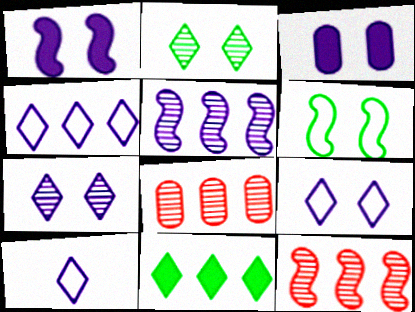[[3, 5, 10], 
[4, 9, 10]]